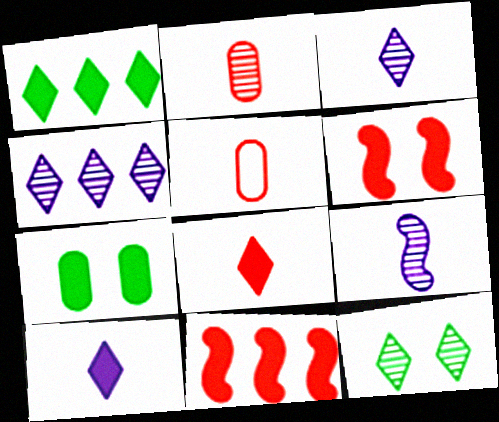[[7, 10, 11]]